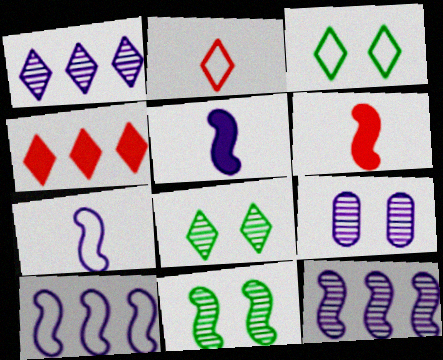[[6, 10, 11]]